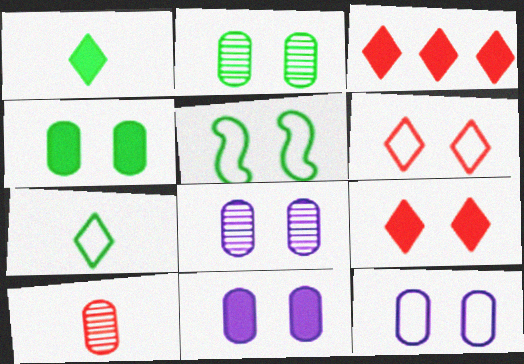[[5, 6, 12], 
[5, 8, 9], 
[8, 11, 12]]